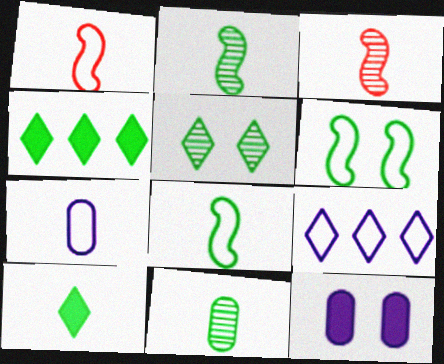[[3, 7, 10], 
[4, 6, 11], 
[8, 10, 11]]